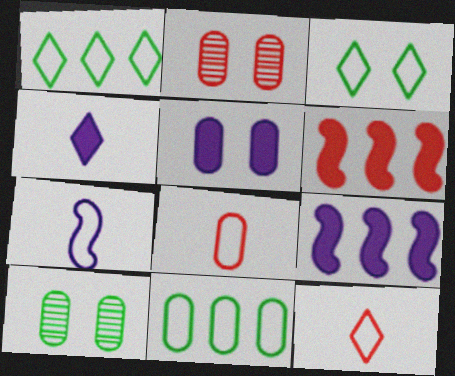[[2, 6, 12], 
[4, 5, 9], 
[9, 10, 12]]